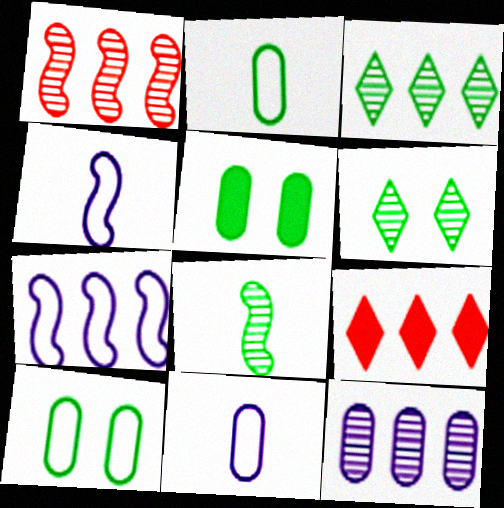[[1, 3, 12]]